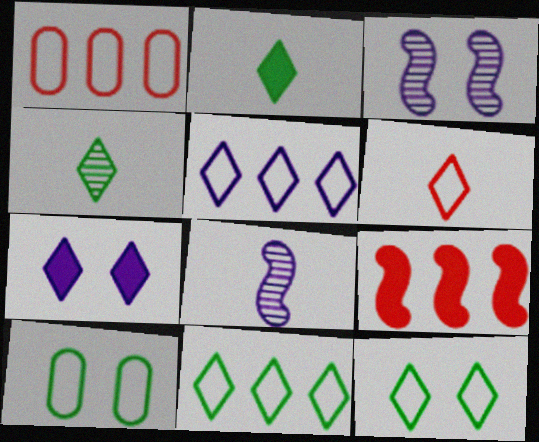[[1, 2, 3], 
[5, 6, 12]]